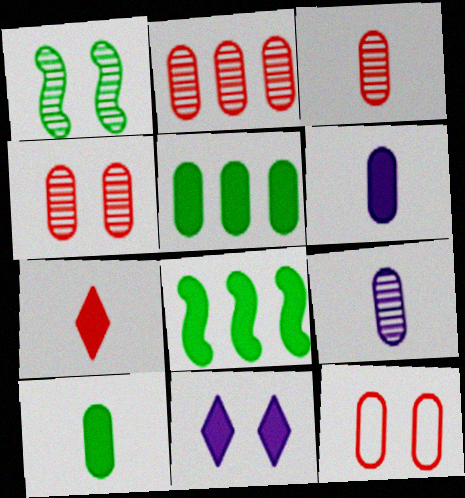[[1, 11, 12], 
[2, 3, 4], 
[5, 9, 12]]